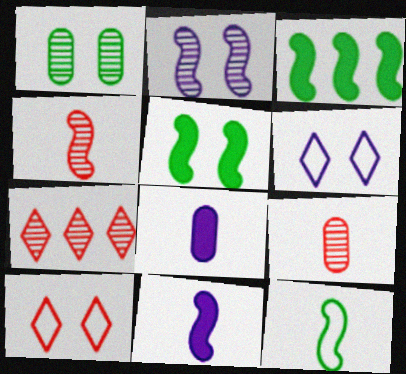[[3, 6, 9], 
[4, 11, 12]]